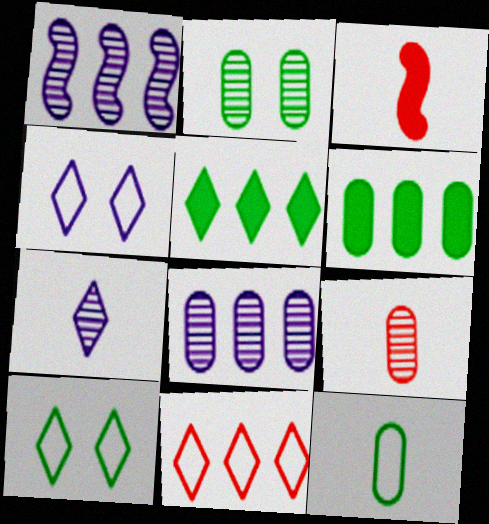[[1, 6, 11], 
[2, 6, 12], 
[2, 8, 9], 
[3, 7, 12], 
[3, 8, 10]]